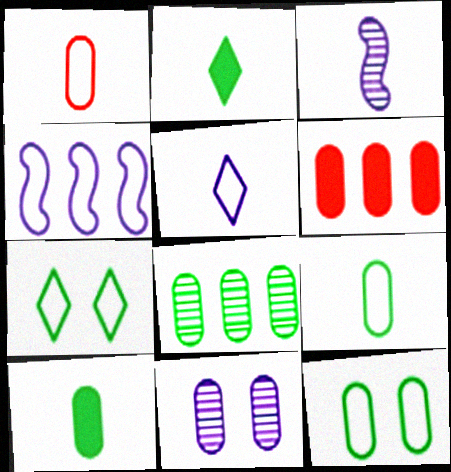[[1, 2, 3], 
[1, 4, 7], 
[3, 6, 7], 
[6, 9, 11], 
[8, 10, 12]]